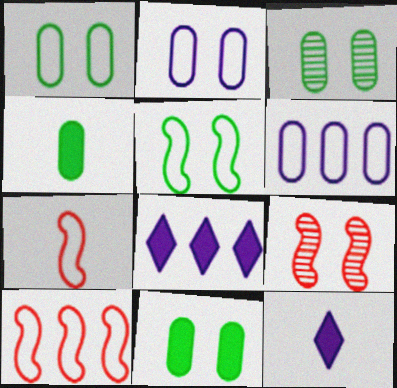[[1, 3, 11], 
[3, 7, 8], 
[3, 10, 12]]